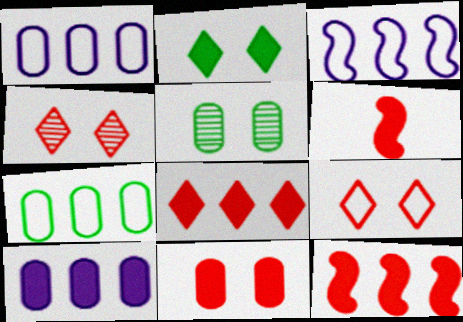[[2, 6, 10], 
[6, 8, 11]]